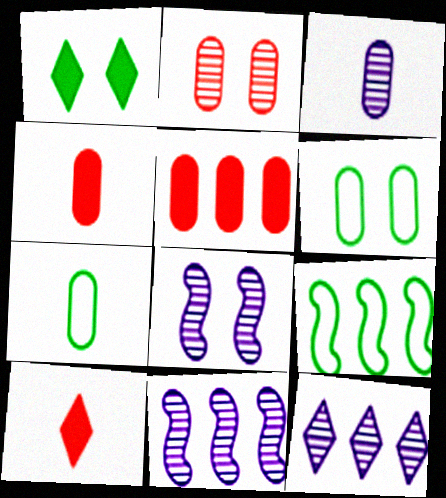[[3, 4, 7], 
[3, 5, 6], 
[3, 8, 12], 
[5, 9, 12], 
[6, 10, 11]]